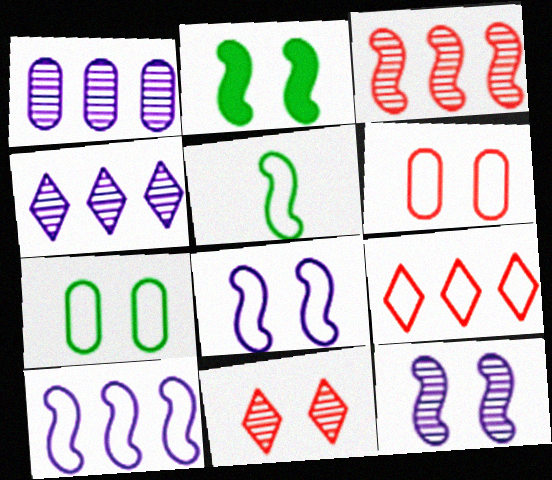[]